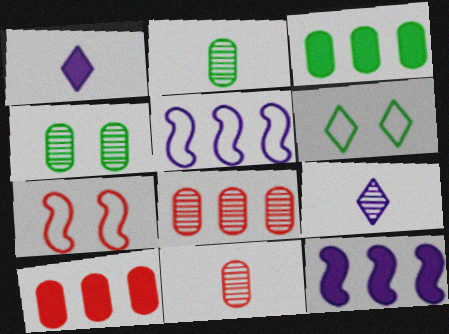[[3, 7, 9], 
[6, 11, 12]]